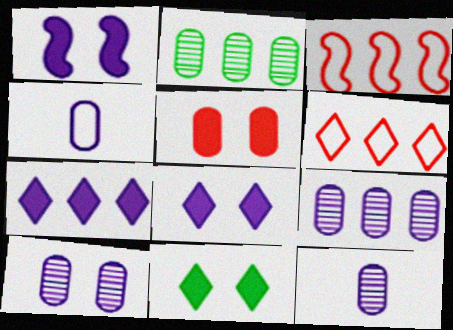[[1, 5, 11], 
[2, 3, 7], 
[2, 4, 5], 
[3, 11, 12], 
[9, 10, 12]]